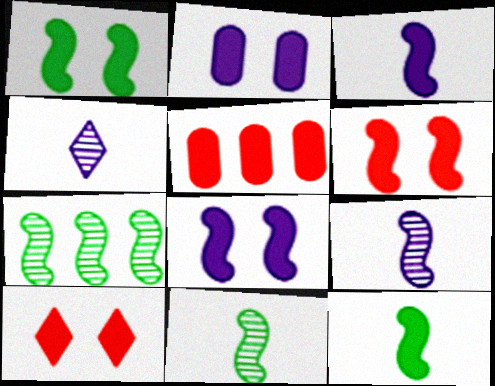[[1, 2, 10], 
[1, 6, 8]]